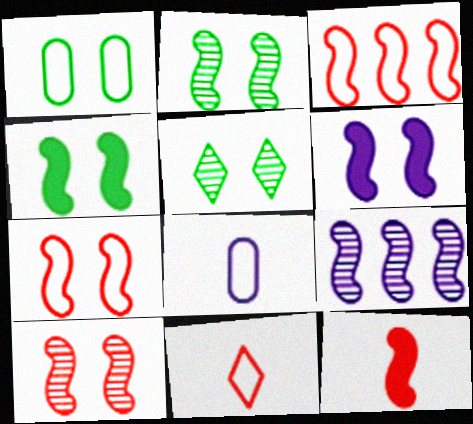[[1, 4, 5], 
[2, 6, 7], 
[3, 10, 12]]